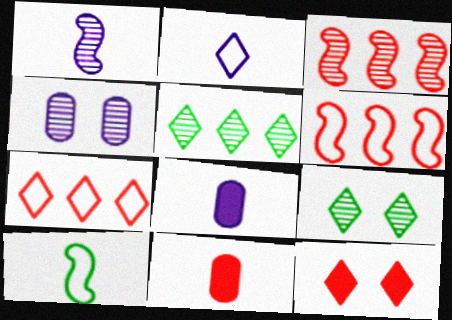[[1, 2, 8], 
[2, 5, 12], 
[6, 8, 9]]